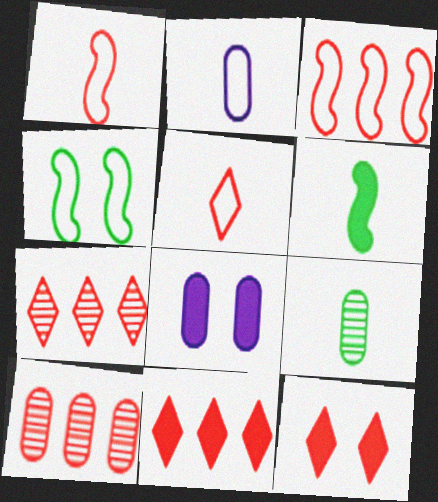[[1, 10, 12], 
[3, 10, 11], 
[5, 7, 12], 
[6, 8, 11]]